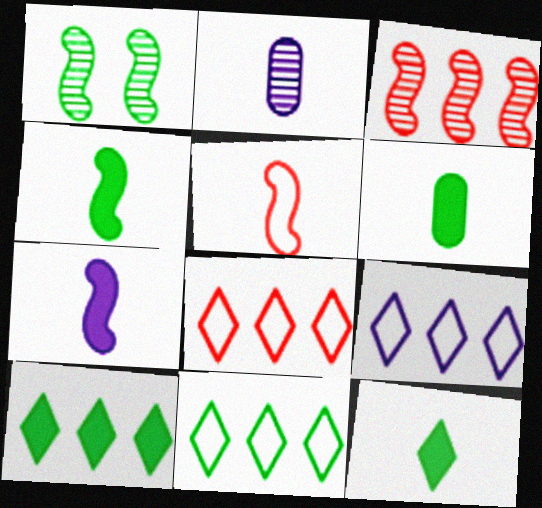[[1, 6, 11], 
[2, 5, 12], 
[4, 6, 12], 
[8, 9, 11]]